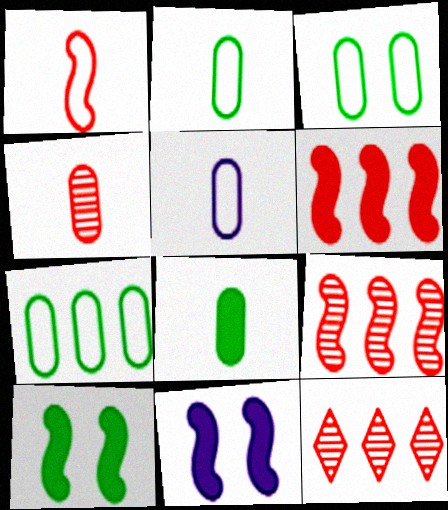[[2, 3, 7], 
[2, 11, 12], 
[4, 5, 8], 
[5, 10, 12]]